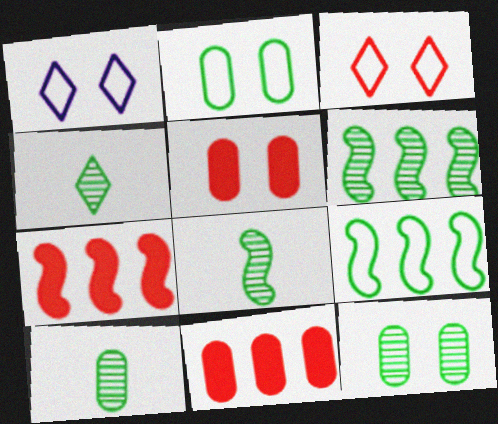[[1, 7, 10], 
[1, 8, 11], 
[4, 6, 12], 
[4, 8, 10]]